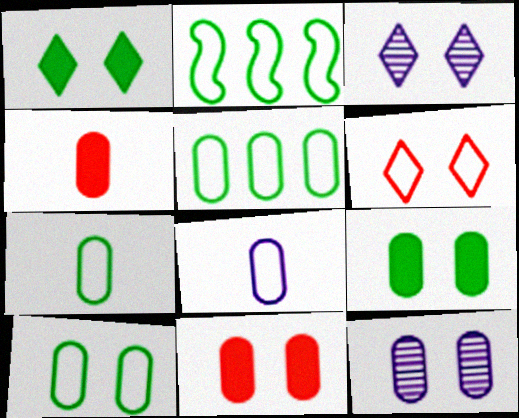[[1, 3, 6], 
[2, 3, 4], 
[2, 6, 8], 
[4, 5, 12], 
[5, 7, 10], 
[10, 11, 12]]